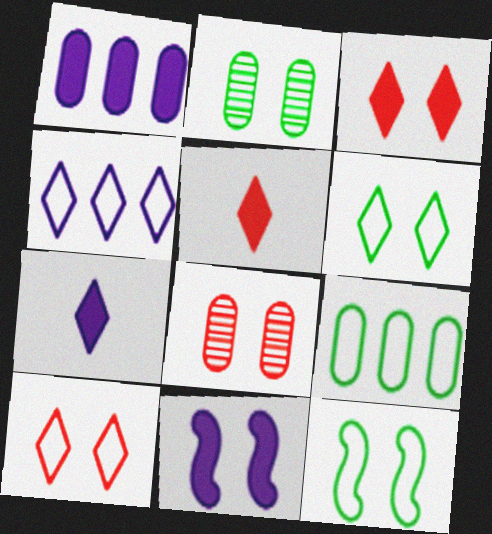[[1, 7, 11], 
[2, 10, 11], 
[6, 8, 11]]